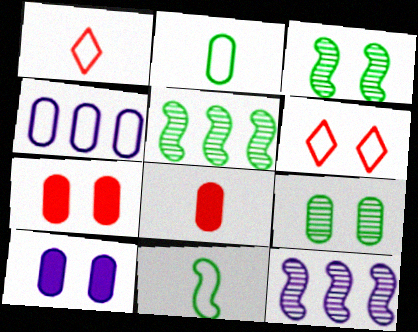[[1, 5, 10], 
[3, 6, 10], 
[4, 6, 11], 
[4, 8, 9]]